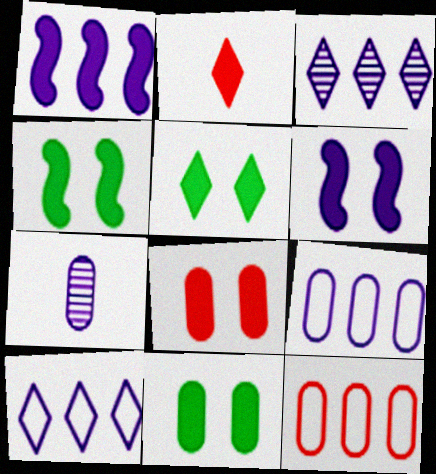[[1, 2, 11], 
[1, 3, 9], 
[4, 5, 11], 
[5, 6, 8], 
[6, 7, 10], 
[7, 11, 12]]